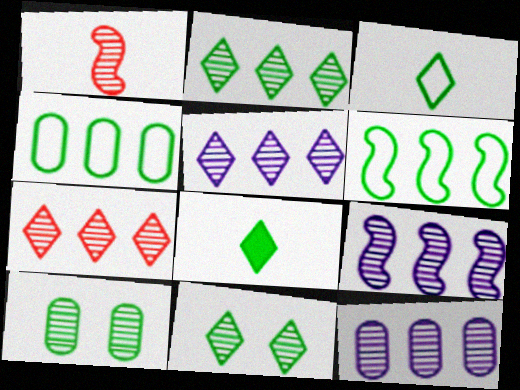[[1, 5, 10], 
[1, 11, 12], 
[2, 5, 7], 
[5, 9, 12], 
[6, 8, 10]]